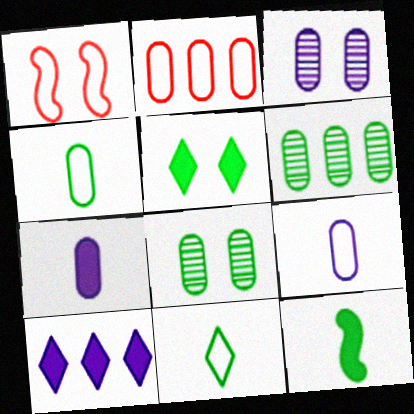[[1, 3, 5], 
[2, 7, 8]]